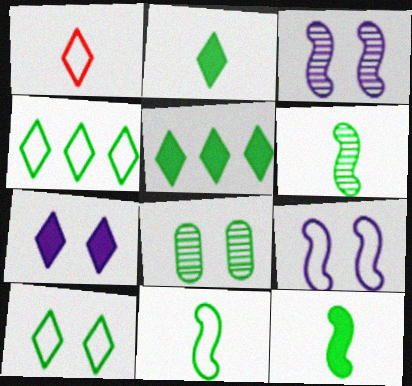[[4, 8, 12], 
[5, 8, 11], 
[6, 11, 12]]